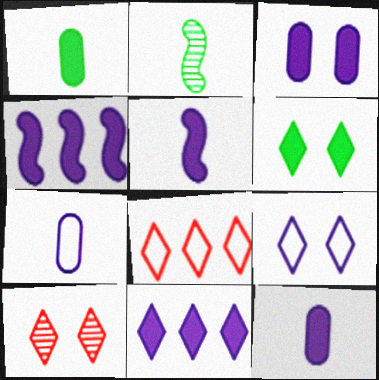[[2, 3, 8], 
[3, 5, 11], 
[6, 9, 10]]